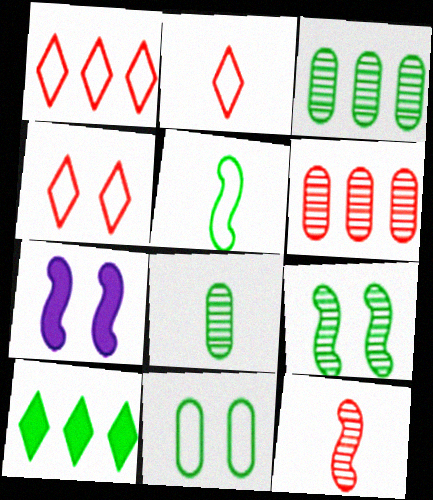[[1, 2, 4], 
[1, 7, 8], 
[2, 3, 7]]